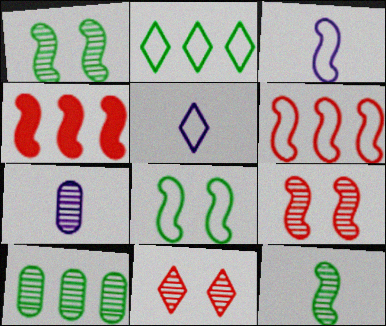[[1, 3, 4], 
[3, 6, 8]]